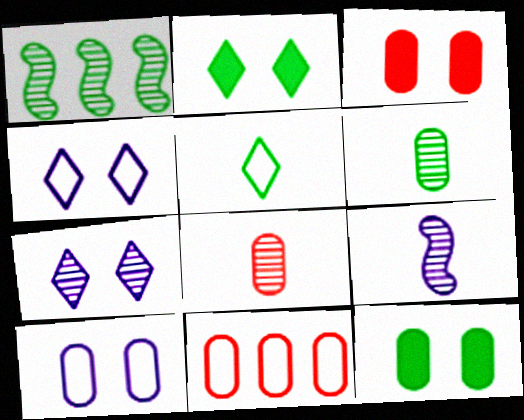[[1, 5, 12], 
[1, 7, 8], 
[2, 9, 11], 
[3, 8, 11]]